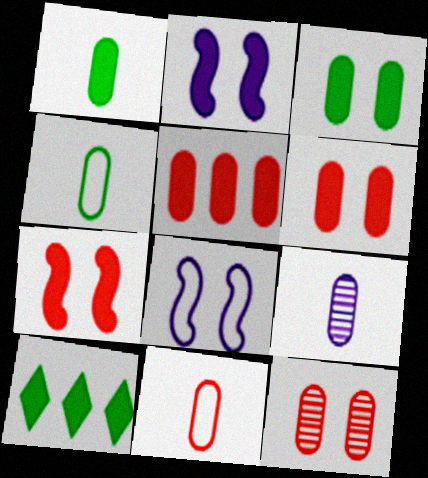[[1, 9, 11], 
[5, 11, 12]]